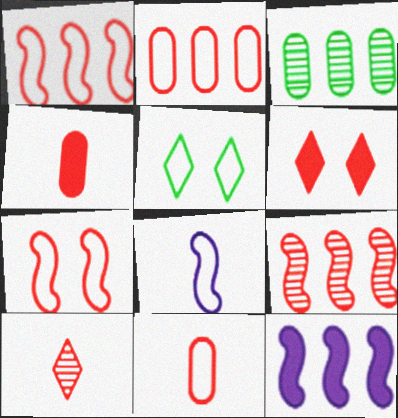[[2, 5, 8], 
[3, 6, 8], 
[6, 9, 11]]